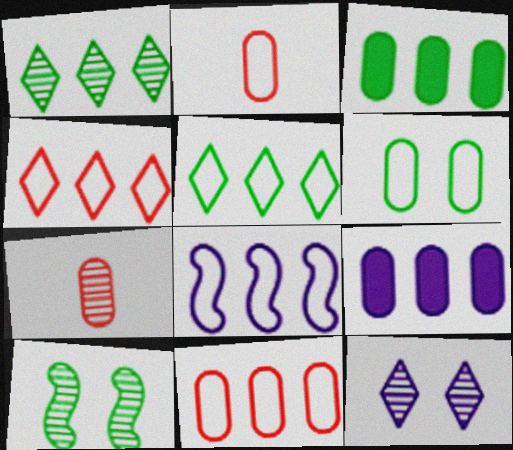[[5, 8, 11], 
[6, 7, 9]]